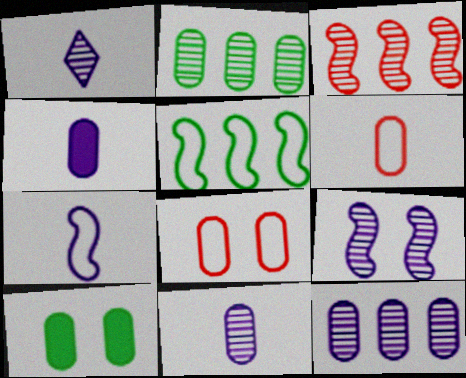[[1, 4, 7], 
[1, 9, 12], 
[2, 4, 8], 
[6, 10, 12]]